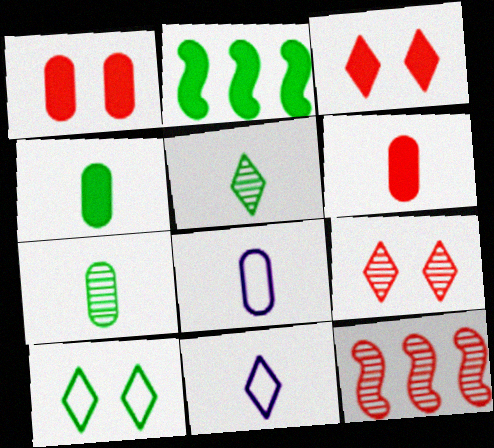[[2, 7, 10], 
[2, 8, 9], 
[6, 7, 8]]